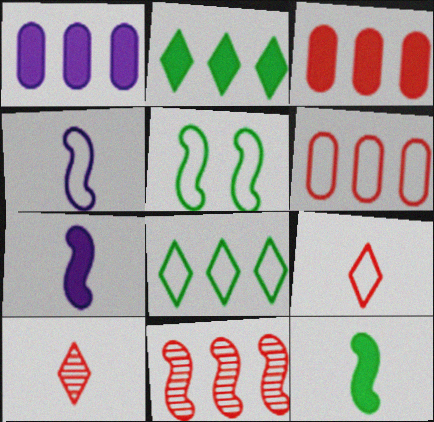[[1, 5, 10], 
[1, 8, 11], 
[5, 7, 11]]